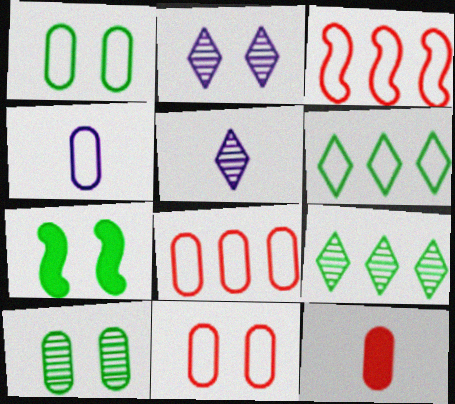[[1, 4, 8], 
[2, 7, 11], 
[5, 7, 8]]